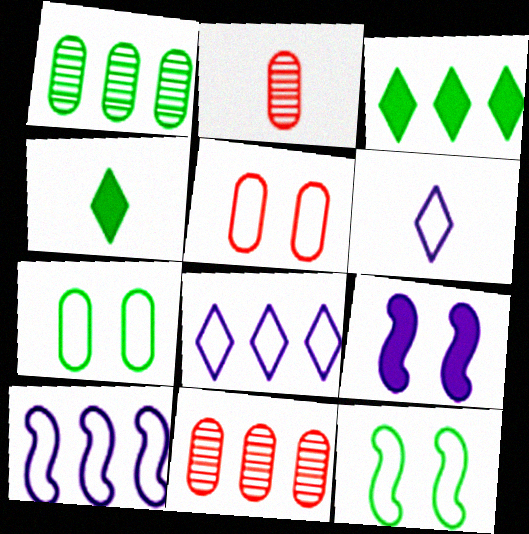[[1, 4, 12], 
[3, 10, 11]]